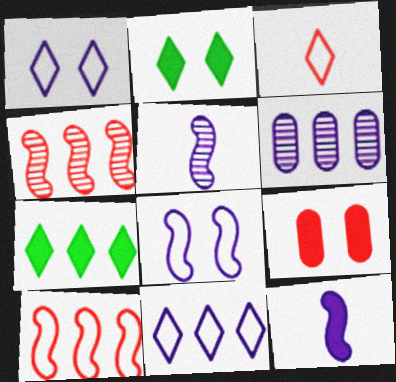[[1, 6, 12], 
[3, 4, 9], 
[6, 7, 10], 
[7, 9, 12]]